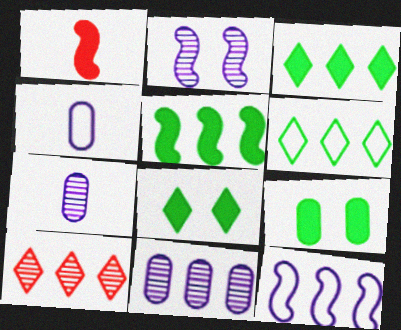[]